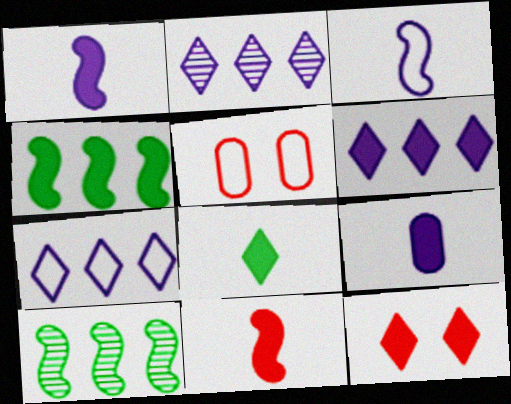[[2, 6, 7], 
[4, 9, 12], 
[6, 8, 12], 
[8, 9, 11]]